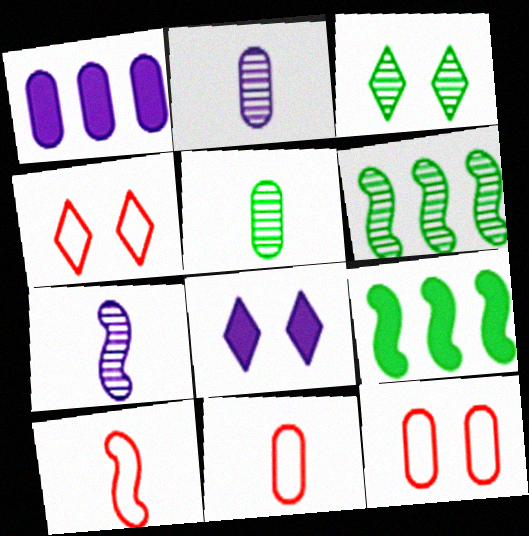[[1, 3, 10], 
[1, 5, 12], 
[2, 4, 9], 
[3, 4, 8], 
[3, 5, 6], 
[6, 8, 11]]